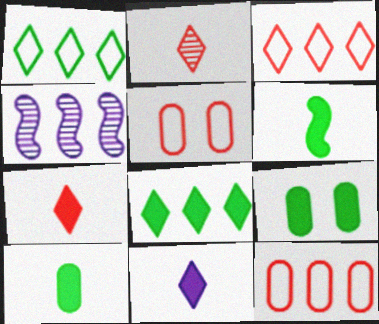[[4, 8, 12], 
[6, 8, 9]]